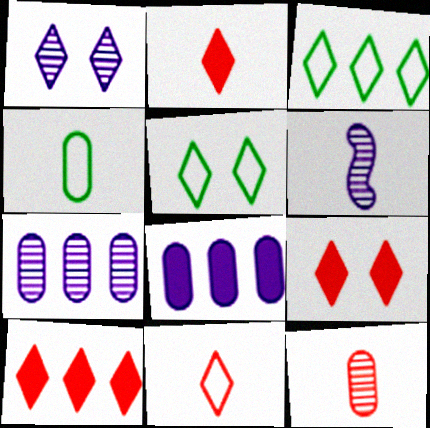[[1, 2, 3], 
[1, 5, 9], 
[1, 6, 7], 
[2, 4, 6], 
[2, 9, 10]]